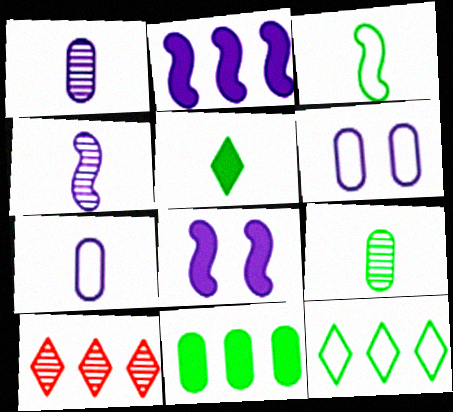[[3, 5, 9]]